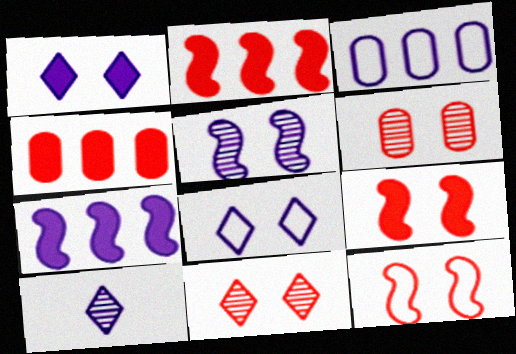[]